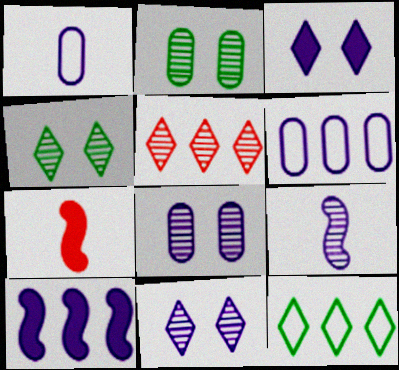[[1, 10, 11], 
[2, 5, 9], 
[3, 6, 9], 
[4, 6, 7], 
[7, 8, 12]]